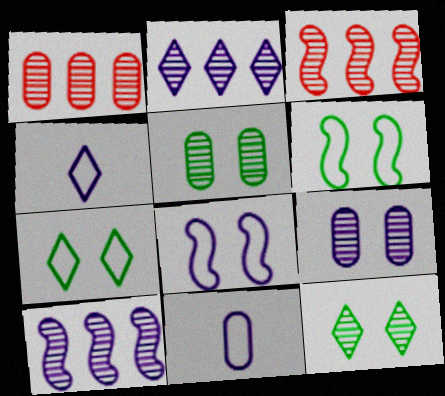[]